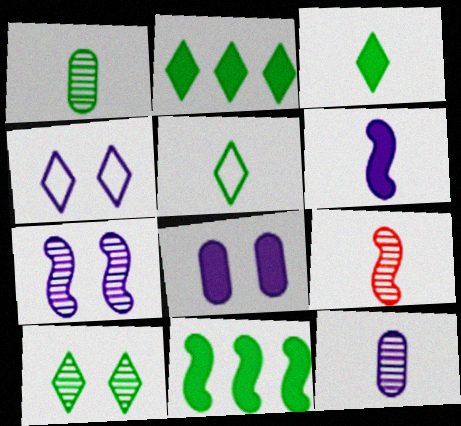[[2, 5, 10], 
[4, 7, 8]]